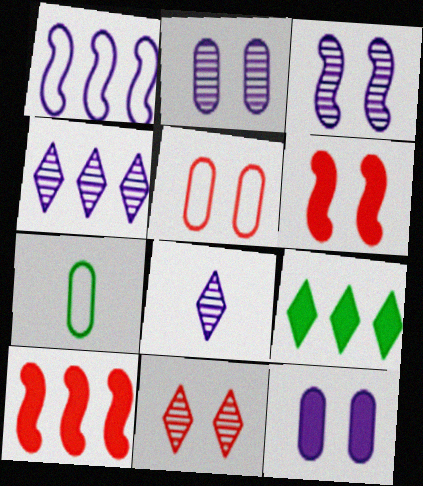[[1, 8, 12], 
[4, 6, 7], 
[5, 6, 11]]